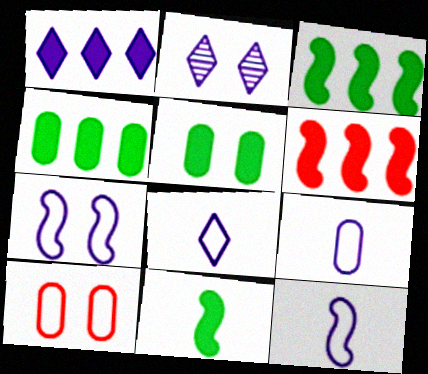[[1, 2, 8], 
[1, 4, 6], 
[8, 9, 12]]